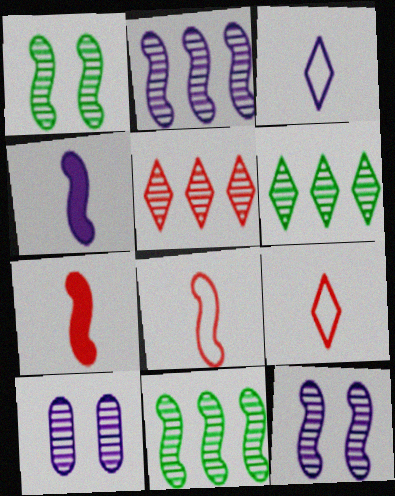[]